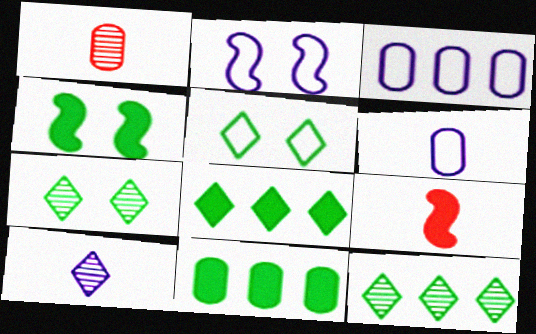[[1, 2, 8], 
[3, 7, 9]]